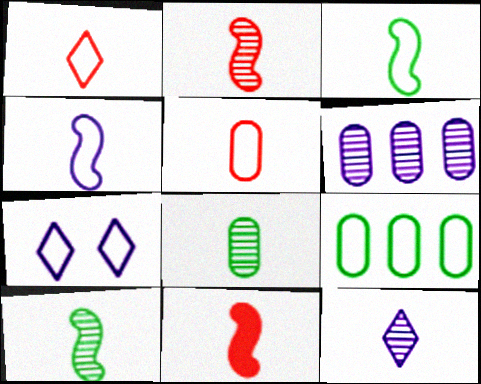[[2, 8, 12], 
[4, 10, 11]]